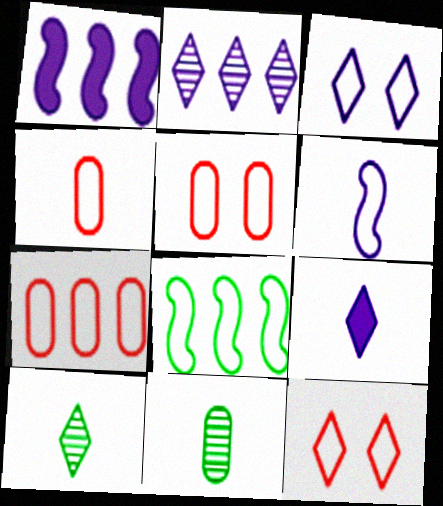[[1, 5, 10], 
[1, 11, 12], 
[2, 3, 9], 
[3, 4, 8], 
[4, 5, 7]]